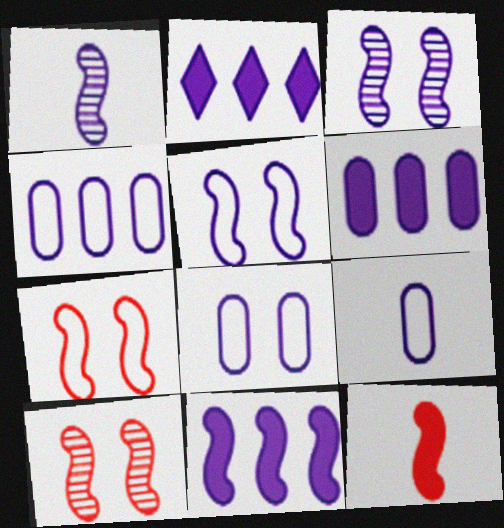[[1, 2, 8], 
[1, 5, 11], 
[2, 3, 9], 
[2, 6, 11], 
[4, 8, 9]]